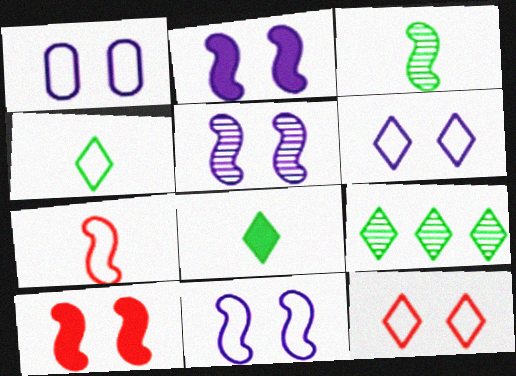[[1, 6, 11], 
[2, 5, 11]]